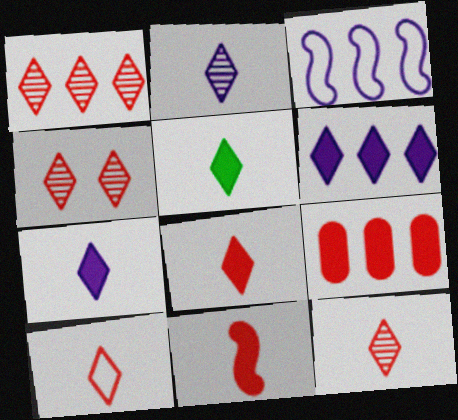[[1, 4, 12], 
[2, 5, 10], 
[5, 7, 8], 
[8, 10, 12]]